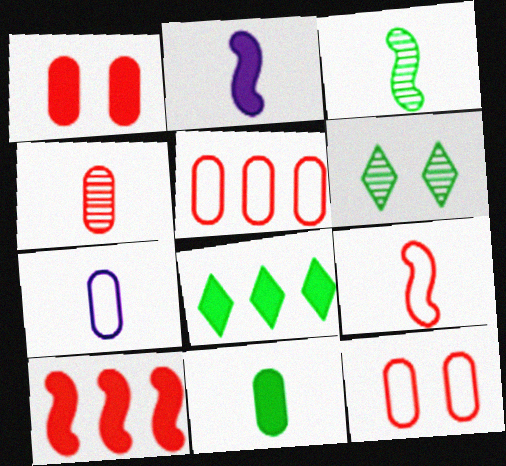[[1, 2, 8], 
[1, 4, 5], 
[2, 3, 9], 
[2, 5, 6], 
[4, 7, 11], 
[6, 7, 10]]